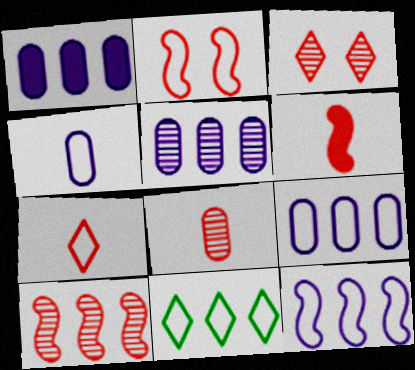[[1, 5, 9], 
[1, 10, 11], 
[2, 4, 11], 
[2, 6, 10], 
[3, 8, 10], 
[6, 7, 8]]